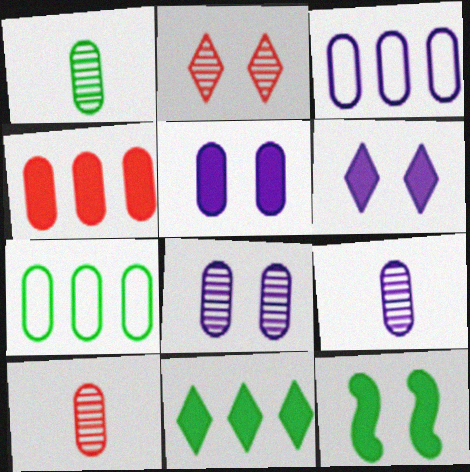[[1, 9, 10], 
[3, 5, 9], 
[5, 7, 10]]